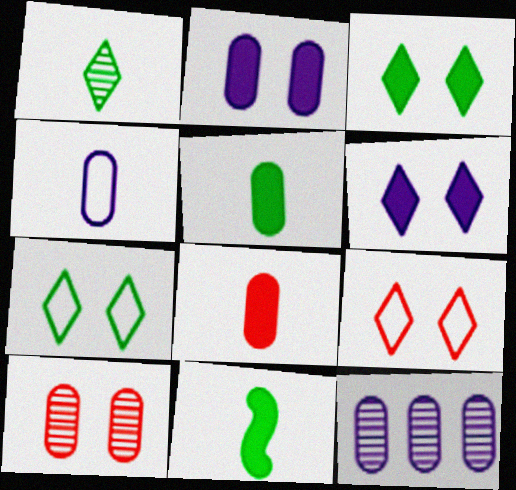[[2, 4, 12], 
[9, 11, 12]]